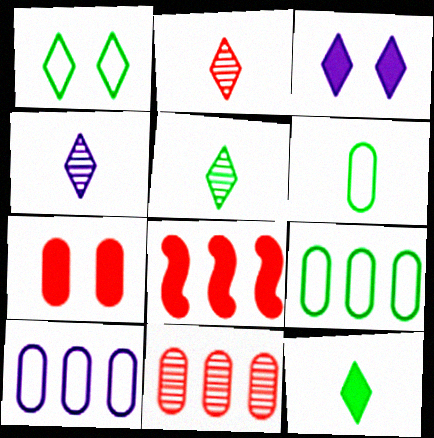[[2, 4, 5]]